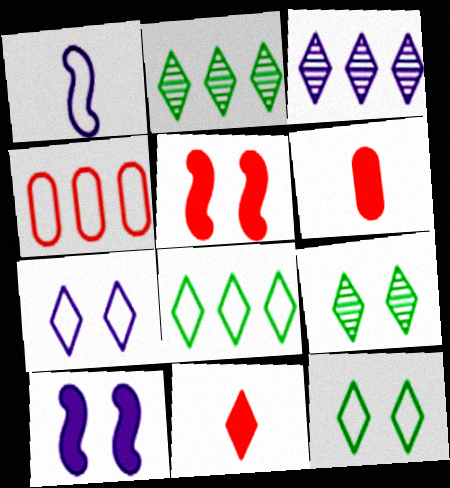[[1, 4, 12], 
[2, 7, 11], 
[3, 11, 12]]